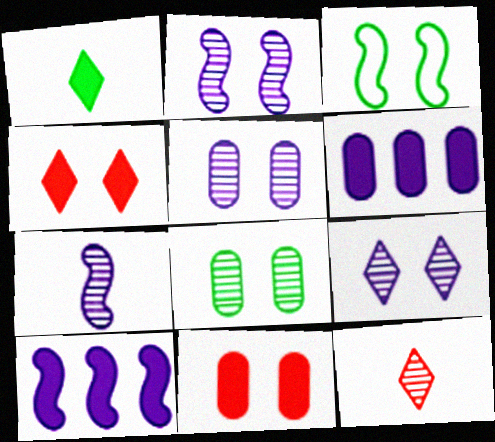[[1, 10, 11], 
[2, 5, 9], 
[3, 4, 5], 
[3, 6, 12], 
[3, 9, 11]]